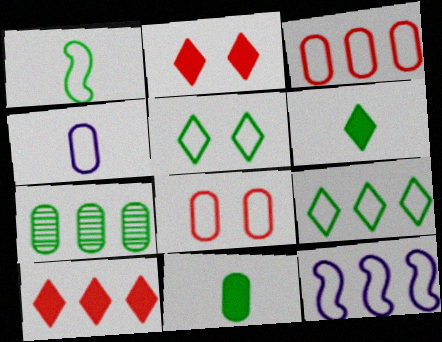[[3, 9, 12], 
[7, 10, 12]]